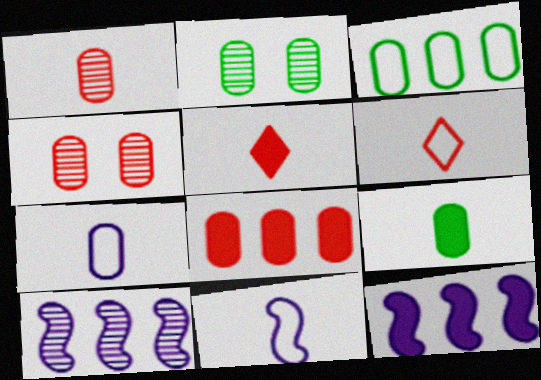[[1, 7, 9], 
[2, 3, 9], 
[2, 6, 12], 
[2, 7, 8]]